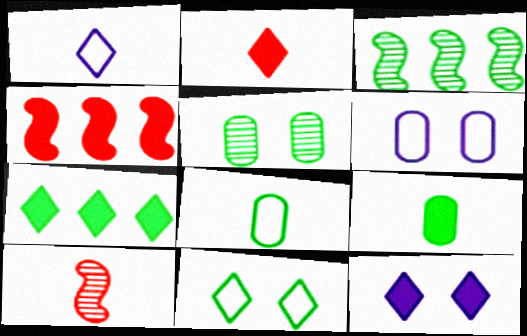[[1, 4, 5], 
[1, 9, 10], 
[2, 3, 6], 
[2, 7, 12], 
[3, 9, 11], 
[4, 9, 12], 
[6, 7, 10]]